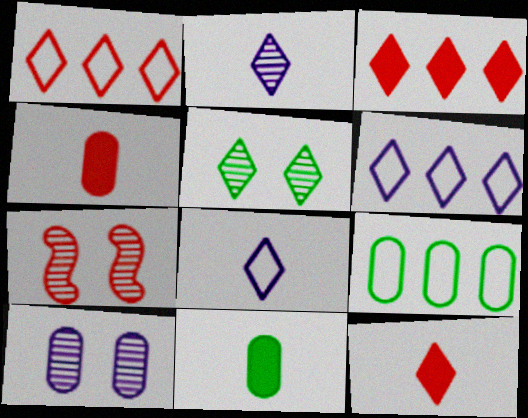[[1, 4, 7], 
[3, 5, 8], 
[4, 9, 10], 
[5, 6, 12], 
[5, 7, 10], 
[6, 7, 11]]